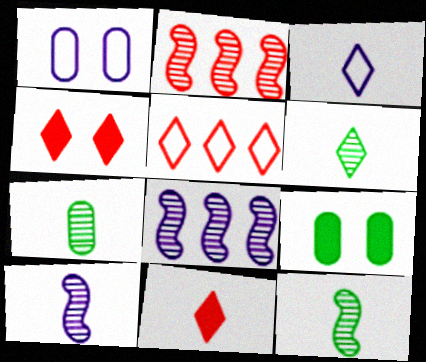[[2, 3, 9], 
[3, 6, 11], 
[5, 9, 10], 
[6, 7, 12]]